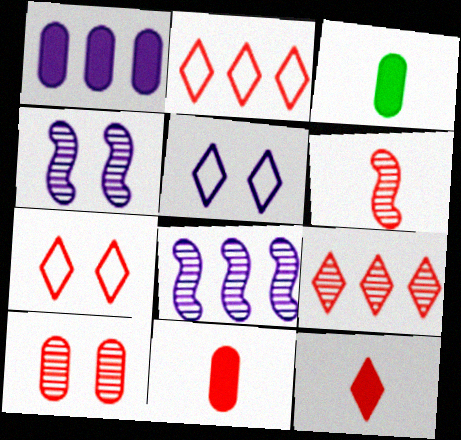[[2, 3, 4], 
[3, 7, 8], 
[6, 9, 10], 
[7, 9, 12]]